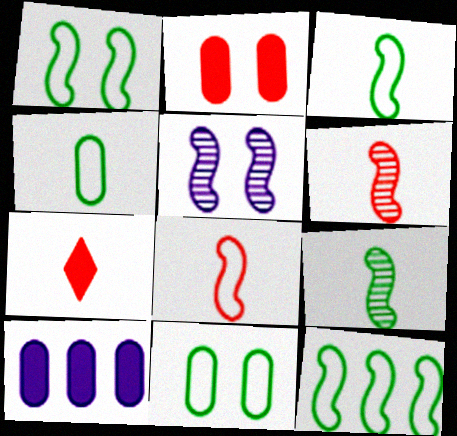[[1, 3, 12]]